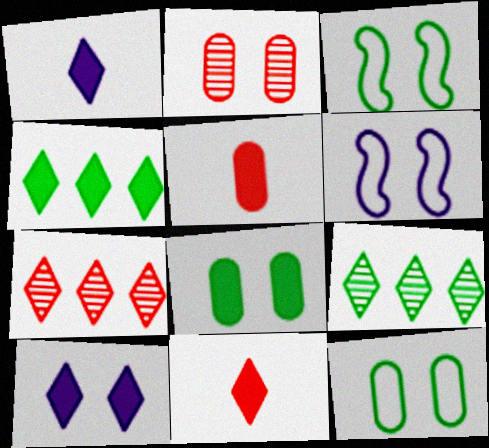[[2, 3, 10], 
[4, 10, 11], 
[5, 6, 9]]